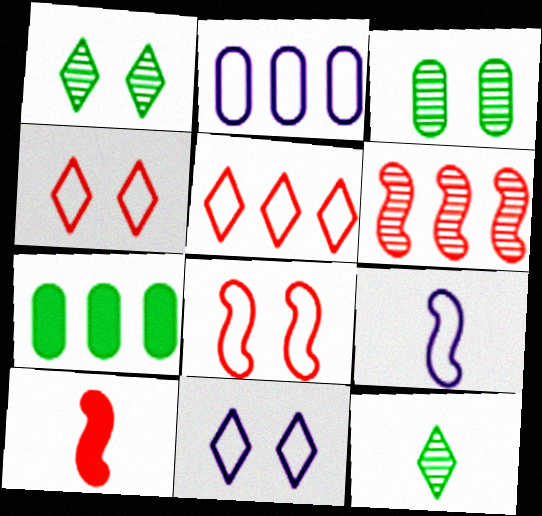[[1, 2, 10], 
[2, 9, 11], 
[6, 8, 10]]